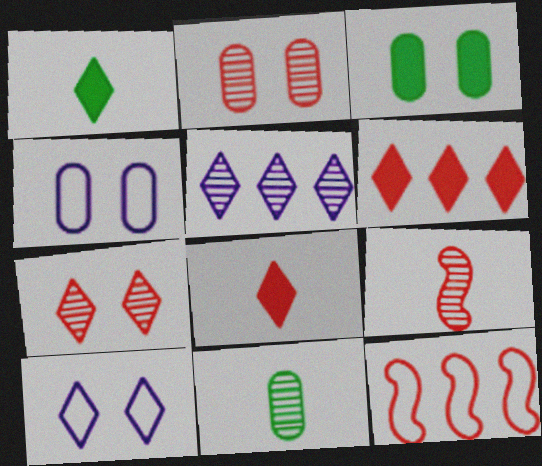[[2, 3, 4], 
[2, 8, 12]]